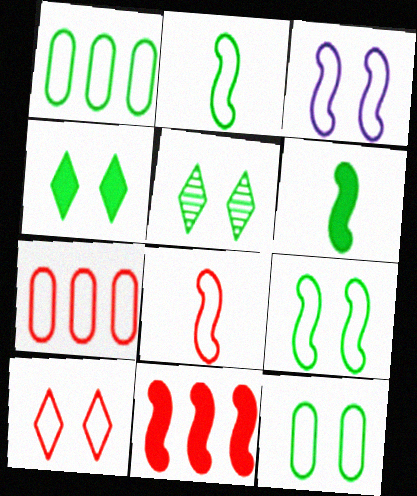[[1, 5, 6], 
[3, 10, 12], 
[7, 8, 10]]